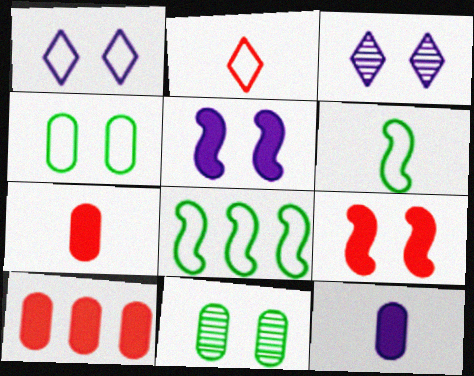[[1, 9, 11], 
[3, 4, 9], 
[3, 6, 10], 
[3, 7, 8]]